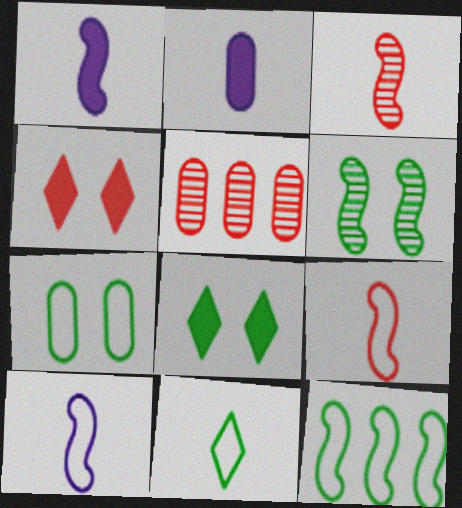[[2, 3, 11], 
[2, 5, 7], 
[4, 5, 9], 
[5, 8, 10], 
[6, 7, 8], 
[7, 11, 12]]